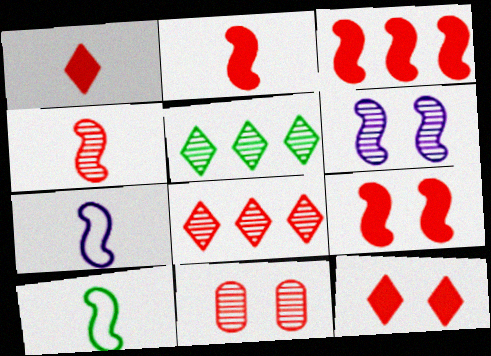[[2, 3, 9], 
[3, 6, 10], 
[4, 8, 11]]